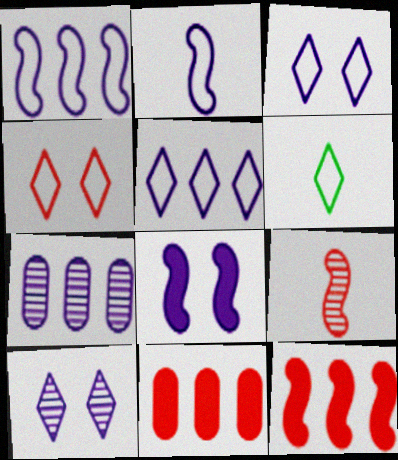[[4, 5, 6], 
[4, 9, 11]]